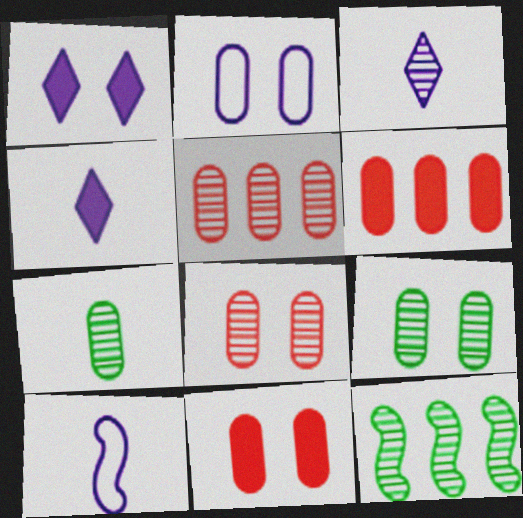[[2, 6, 7], 
[2, 9, 11], 
[3, 8, 12]]